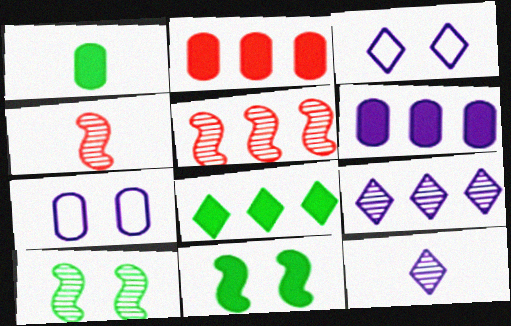[[1, 3, 5], 
[1, 8, 11], 
[4, 7, 8]]